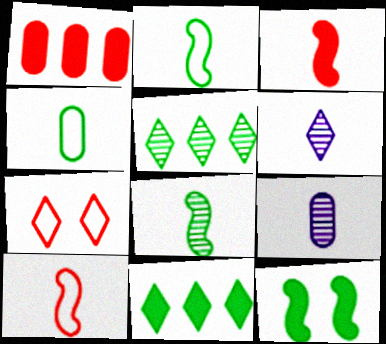[[3, 4, 6], 
[4, 5, 12], 
[6, 7, 11]]